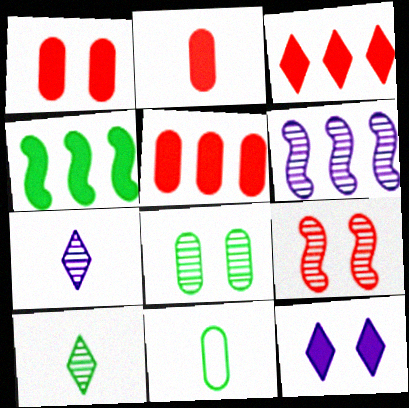[[1, 2, 5], 
[2, 4, 12]]